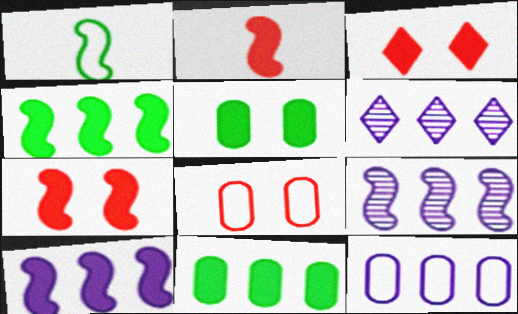[[1, 7, 9], 
[6, 10, 12]]